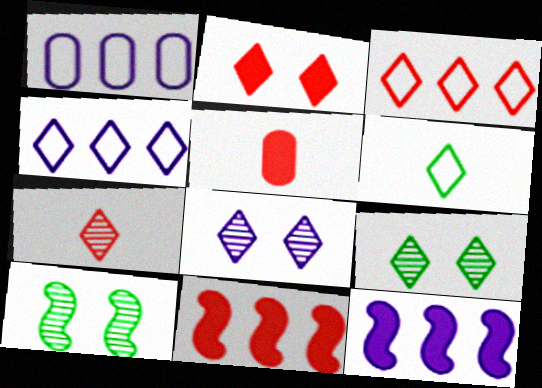[[2, 3, 7], 
[2, 5, 11], 
[4, 5, 10]]